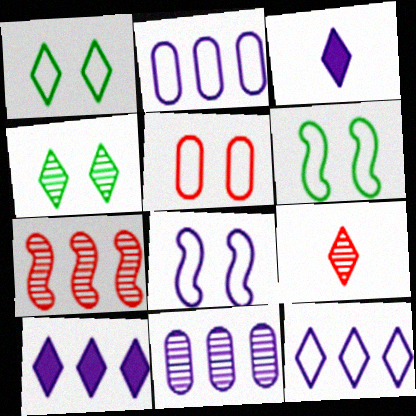[[1, 5, 8], 
[1, 9, 10], 
[3, 8, 11]]